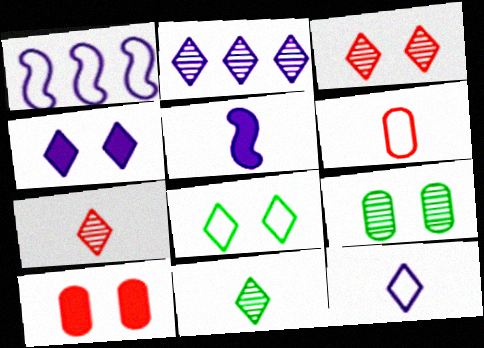[[1, 6, 8], 
[1, 10, 11], 
[2, 3, 11], 
[2, 4, 12], 
[3, 4, 8], 
[5, 6, 11]]